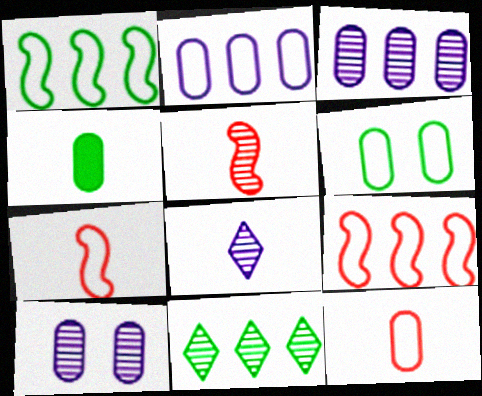[[2, 6, 12], 
[4, 7, 8], 
[5, 10, 11]]